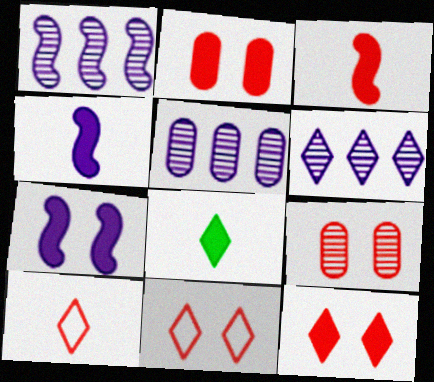[[1, 5, 6], 
[6, 8, 11]]